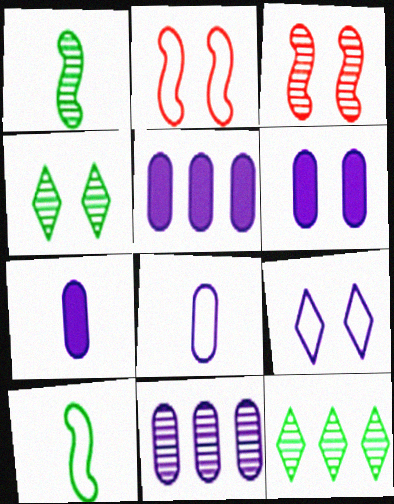[[2, 4, 6], 
[2, 7, 12], 
[5, 6, 7], 
[6, 8, 11]]